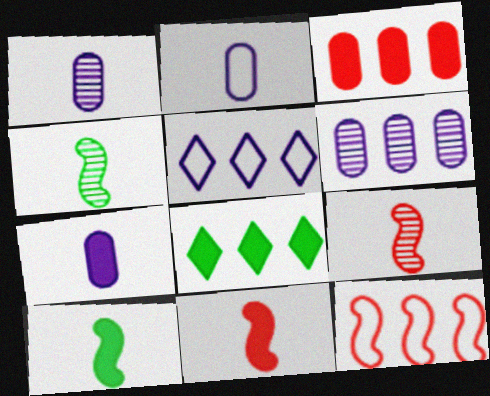[[1, 2, 7], 
[6, 8, 12]]